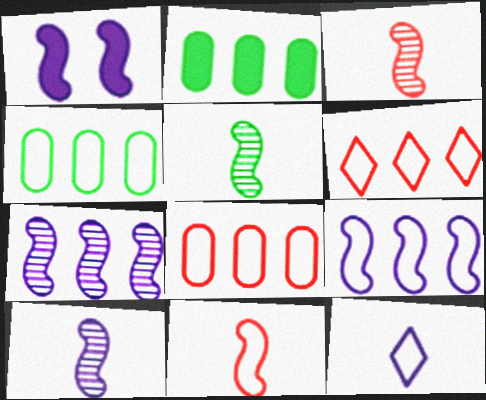[[1, 9, 10], 
[2, 6, 7], 
[3, 5, 10], 
[4, 6, 9]]